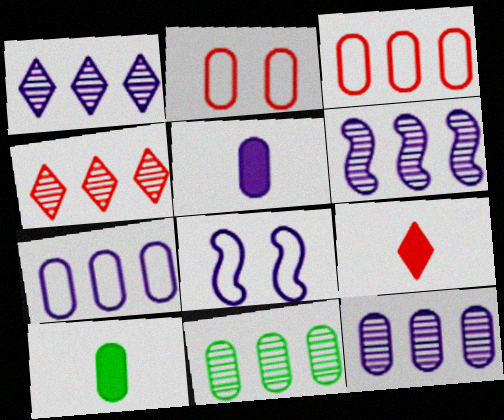[[1, 5, 8], 
[1, 6, 12], 
[2, 5, 11], 
[2, 10, 12], 
[4, 6, 11], 
[4, 8, 10], 
[8, 9, 11]]